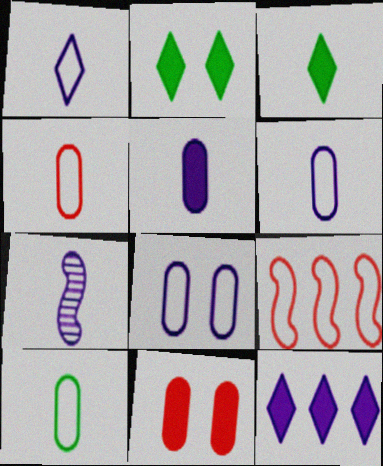[[1, 5, 7], 
[3, 4, 7], 
[4, 6, 10], 
[7, 8, 12]]